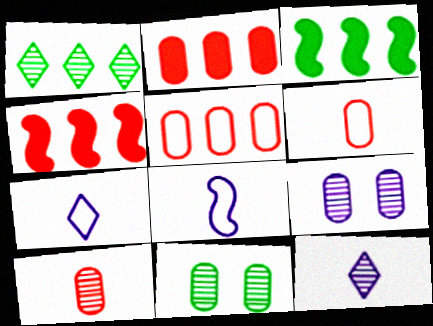[[4, 7, 11]]